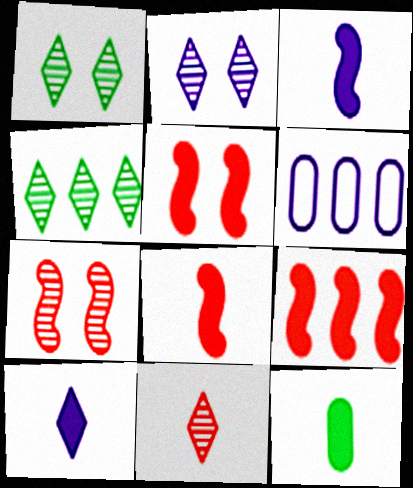[[1, 6, 8], 
[2, 3, 6], 
[2, 4, 11], 
[4, 6, 9], 
[5, 8, 9], 
[8, 10, 12]]